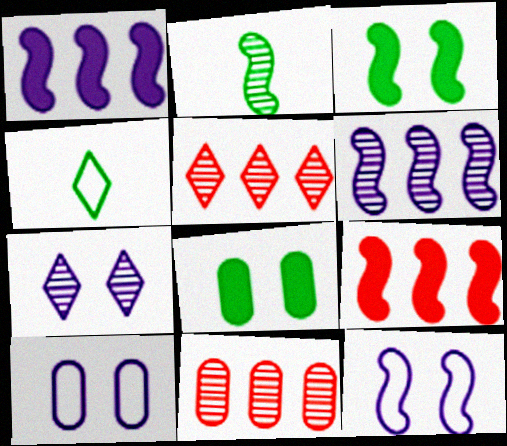[[2, 7, 11], 
[2, 9, 12]]